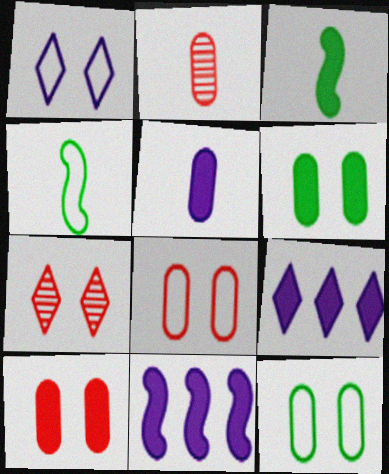[[3, 9, 10]]